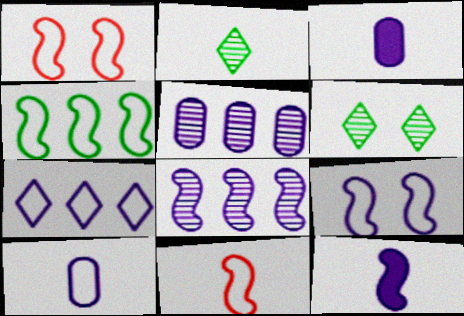[[2, 3, 11], 
[4, 9, 11], 
[7, 9, 10], 
[8, 9, 12]]